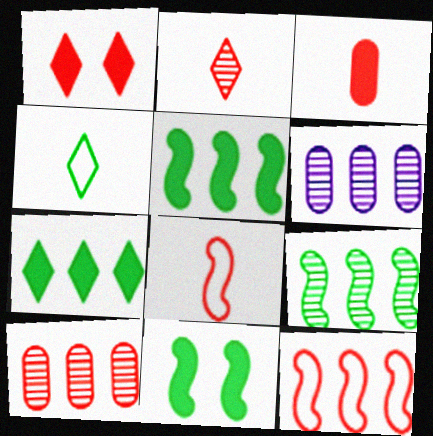[[1, 8, 10], 
[2, 3, 8], 
[6, 7, 12]]